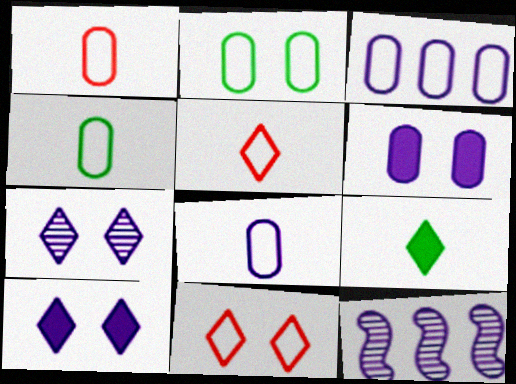[[1, 2, 3], 
[1, 4, 8], 
[8, 10, 12]]